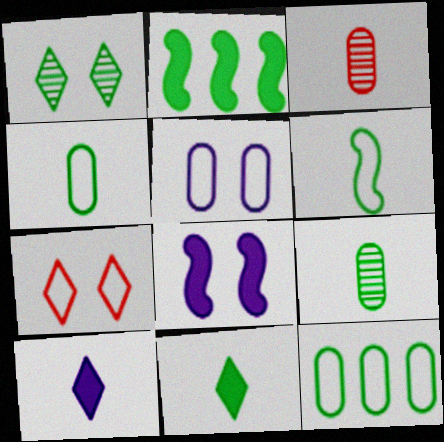[[1, 2, 4], 
[3, 6, 10], 
[6, 9, 11]]